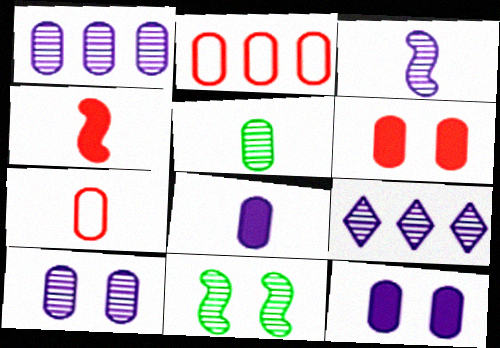[[2, 5, 12], 
[3, 9, 10], 
[5, 7, 8]]